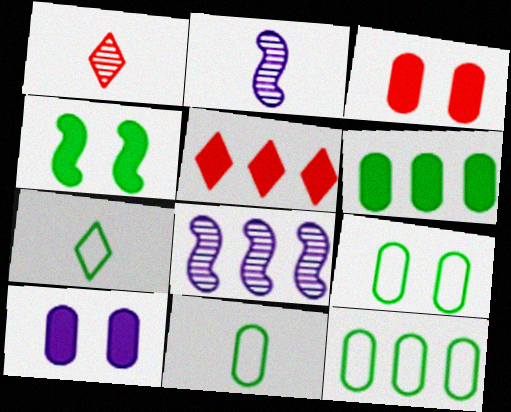[[2, 5, 9], 
[3, 7, 8], 
[5, 8, 12], 
[9, 11, 12]]